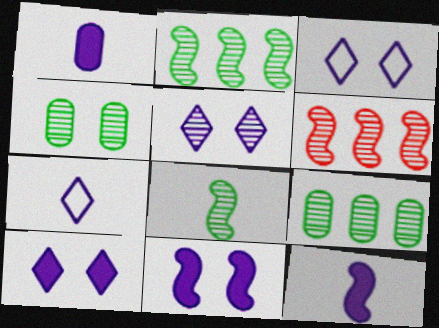[[3, 5, 10]]